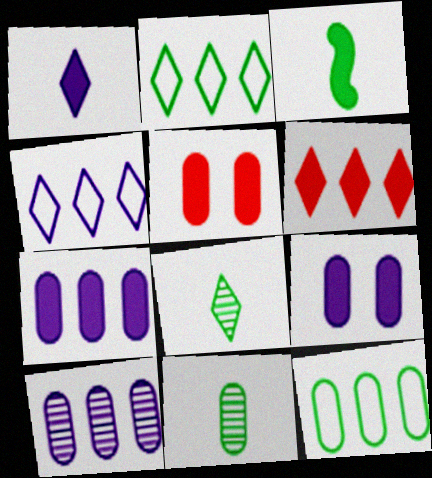[[3, 6, 9]]